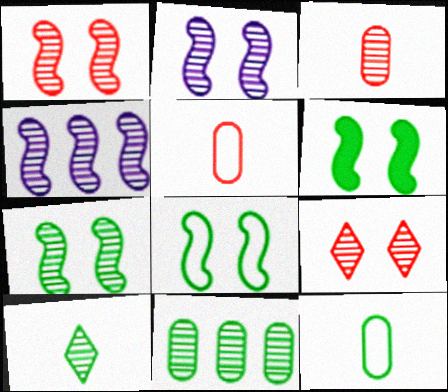[[1, 2, 7], 
[6, 7, 8], 
[7, 10, 11]]